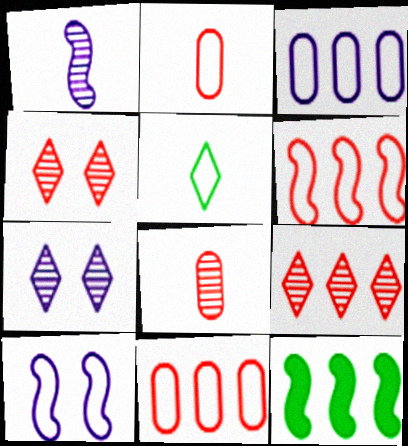[[2, 7, 12], 
[3, 9, 12], 
[5, 10, 11]]